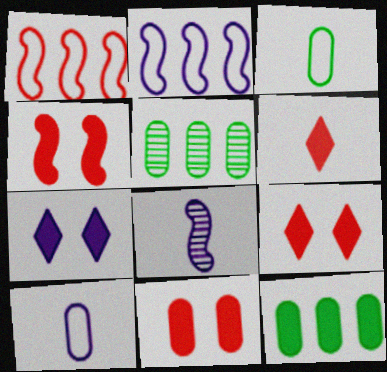[[3, 6, 8], 
[4, 9, 11], 
[5, 10, 11]]